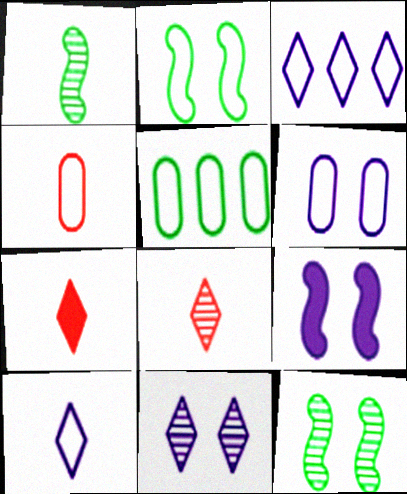[[2, 3, 4], 
[4, 5, 6], 
[5, 8, 9], 
[6, 9, 11]]